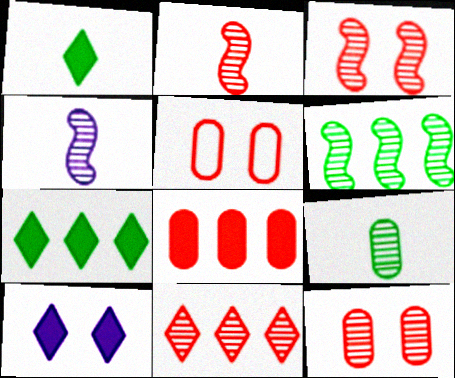[[2, 11, 12], 
[3, 4, 6], 
[4, 5, 7]]